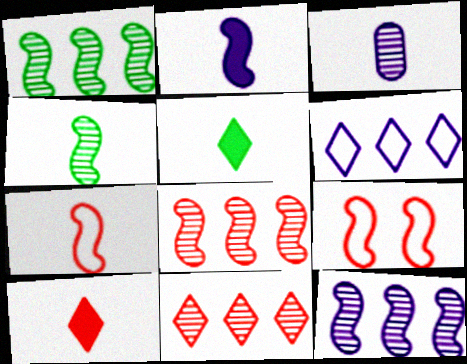[[1, 2, 9], 
[1, 8, 12], 
[2, 4, 7], 
[3, 5, 7]]